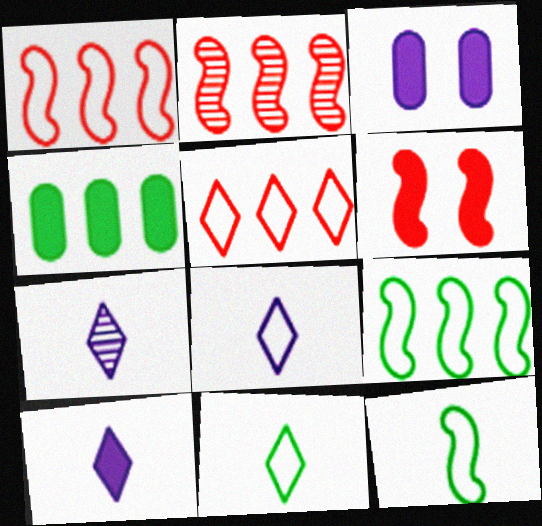[[2, 3, 11], 
[4, 6, 10], 
[7, 8, 10]]